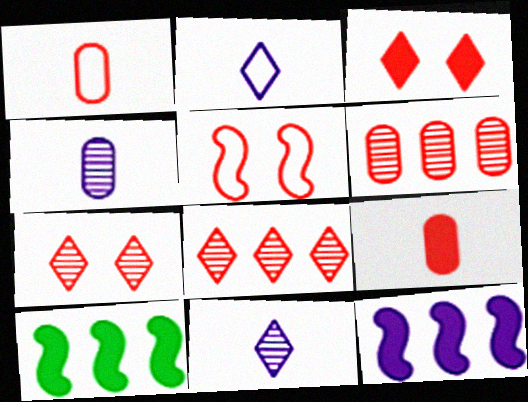[[5, 8, 9]]